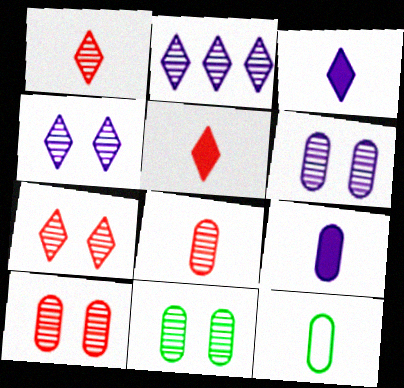[[6, 10, 11], 
[8, 9, 12]]